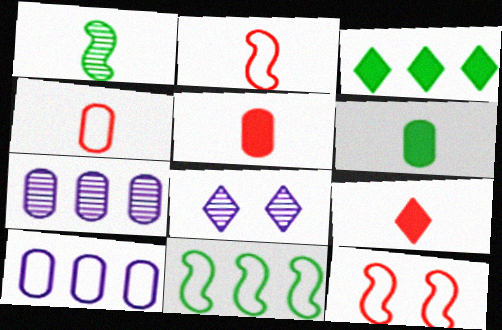[[5, 8, 11]]